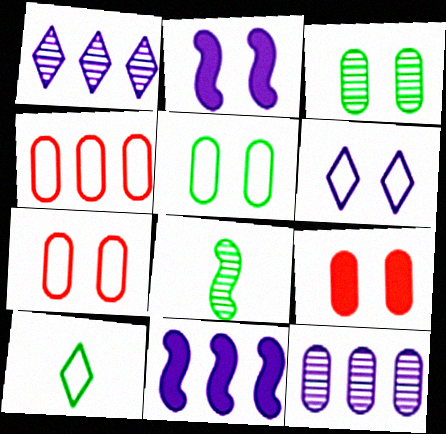[]